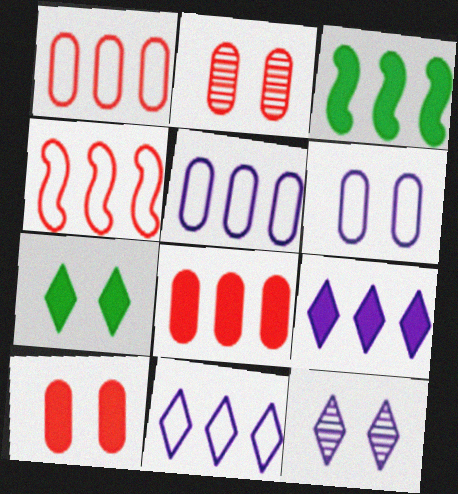[[3, 8, 9]]